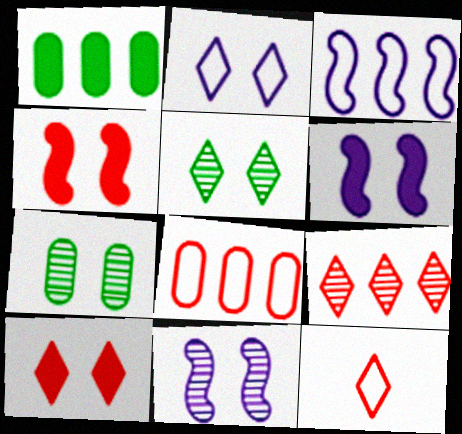[[1, 3, 9], 
[1, 11, 12], 
[2, 4, 7], 
[2, 5, 10], 
[9, 10, 12]]